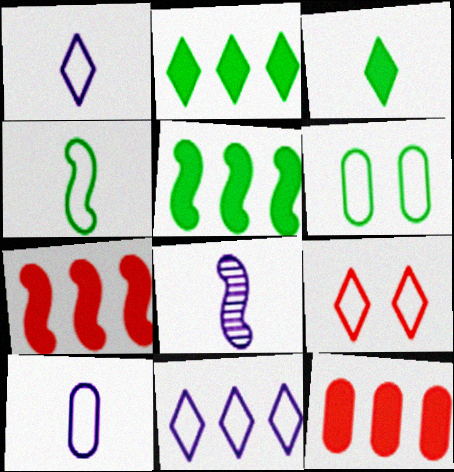[]